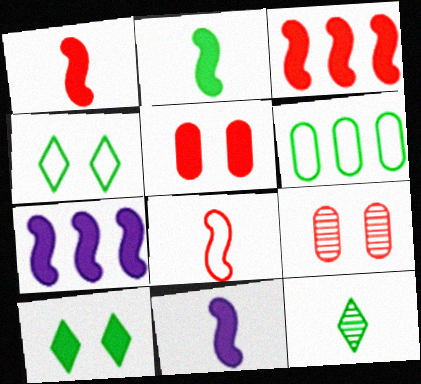[[1, 2, 11]]